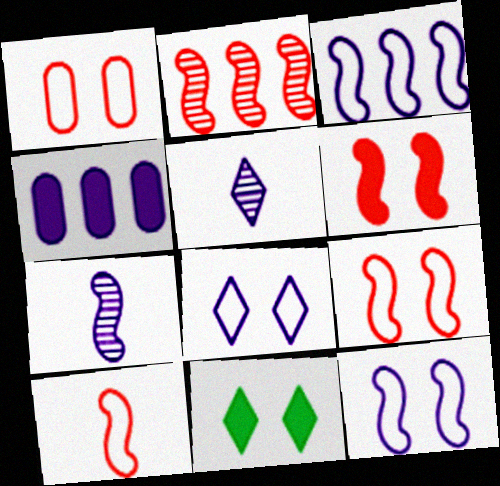[[2, 6, 10], 
[4, 5, 12], 
[4, 7, 8]]